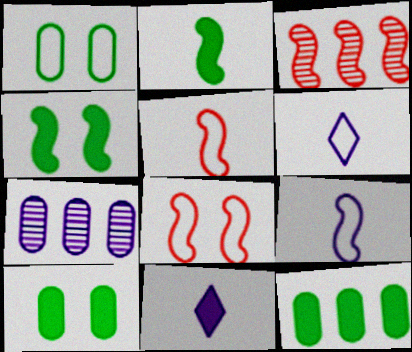[[1, 3, 11], 
[3, 4, 9], 
[3, 6, 10]]